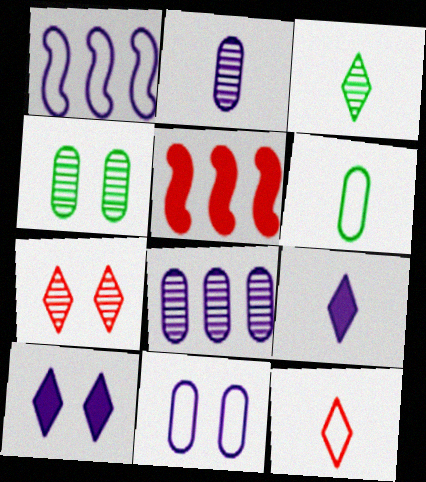[[1, 2, 10], 
[3, 5, 11], 
[3, 9, 12]]